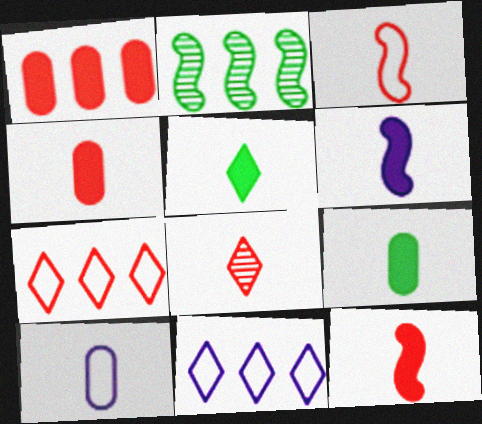[[1, 2, 11], 
[3, 4, 8], 
[4, 5, 6]]